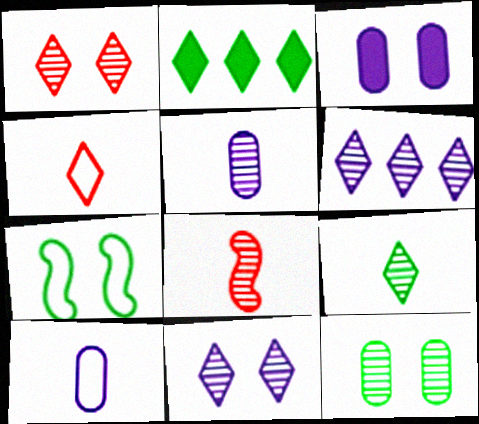[[1, 3, 7], 
[1, 6, 9], 
[2, 4, 11], 
[5, 8, 9], 
[6, 8, 12]]